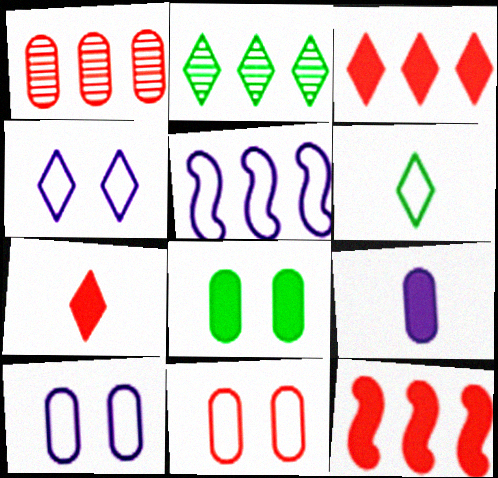[[2, 4, 7], 
[5, 6, 11]]